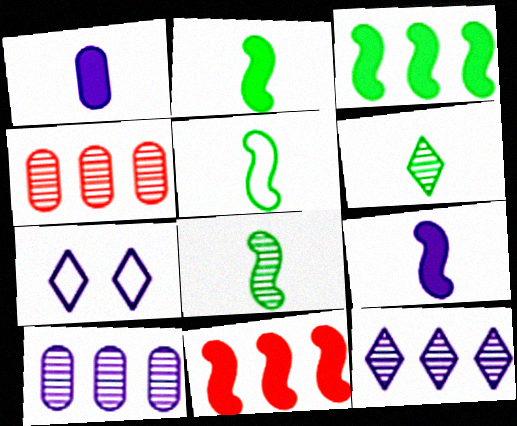[[2, 4, 7], 
[2, 5, 8], 
[7, 9, 10]]